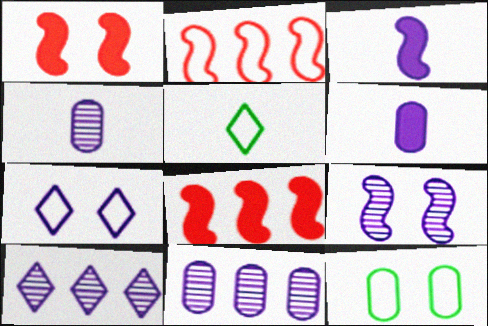[[1, 5, 11], 
[3, 7, 11], 
[4, 9, 10]]